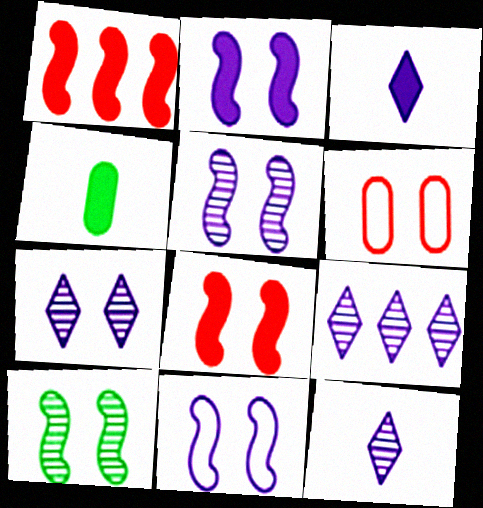[[2, 5, 11], 
[7, 9, 12], 
[8, 10, 11]]